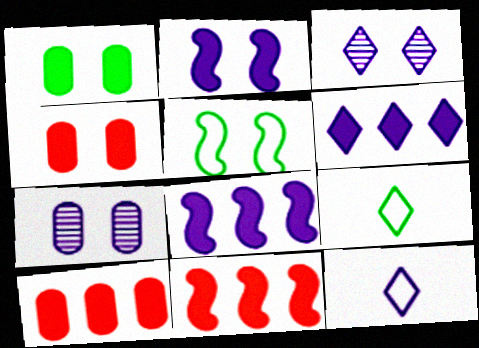[[3, 4, 5], 
[3, 6, 12], 
[7, 8, 12], 
[7, 9, 11]]